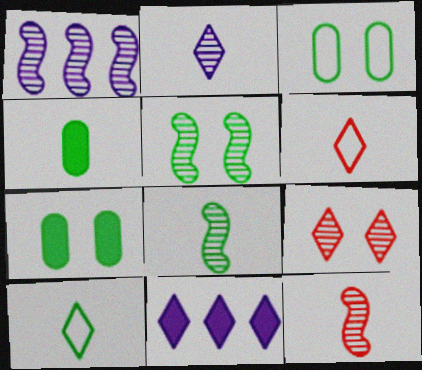[[1, 5, 12], 
[1, 6, 7], 
[3, 11, 12], 
[4, 8, 10], 
[9, 10, 11]]